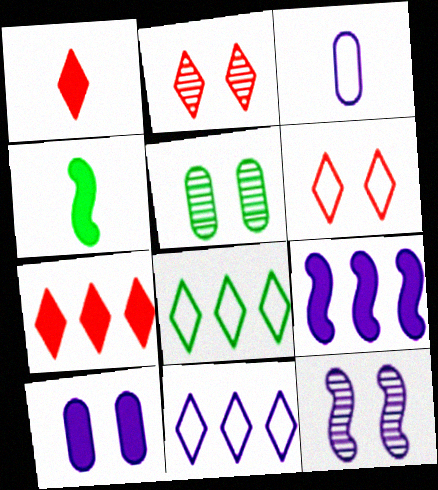[[2, 5, 12], 
[4, 5, 8], 
[4, 7, 10]]